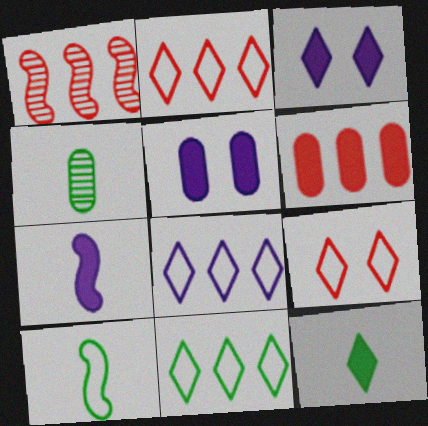[[1, 2, 6], 
[2, 8, 11], 
[4, 10, 12]]